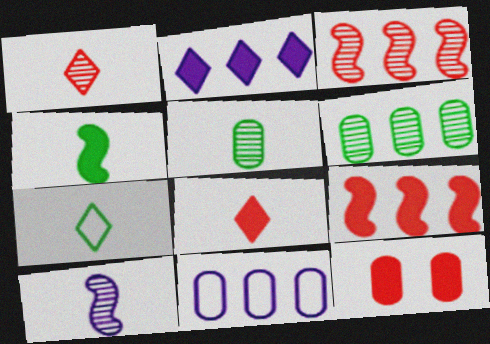[[1, 5, 10], 
[2, 4, 12], 
[4, 5, 7], 
[5, 11, 12], 
[8, 9, 12]]